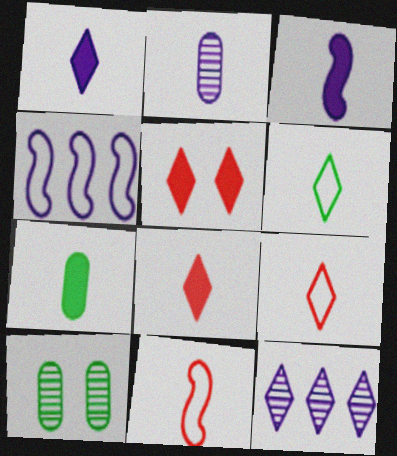[[3, 7, 8], 
[4, 8, 10], 
[5, 6, 12]]